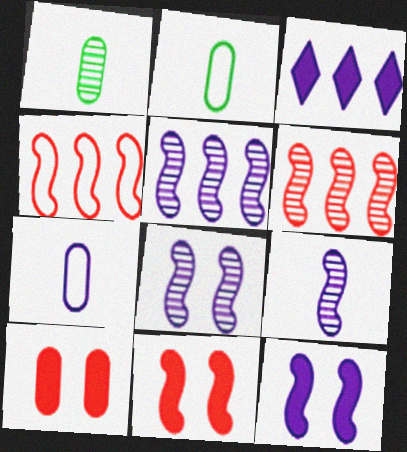[[3, 7, 8], 
[5, 8, 9]]